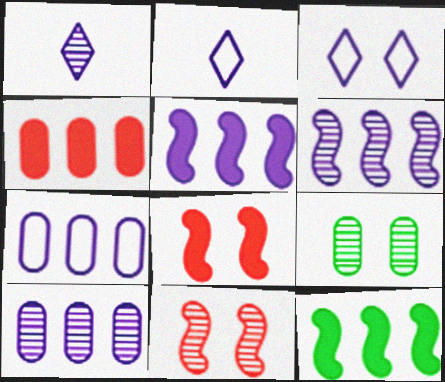[[3, 8, 9]]